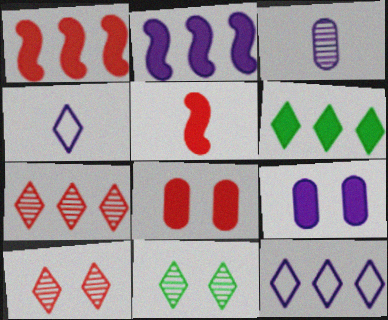[[4, 6, 10], 
[5, 6, 9], 
[6, 7, 12]]